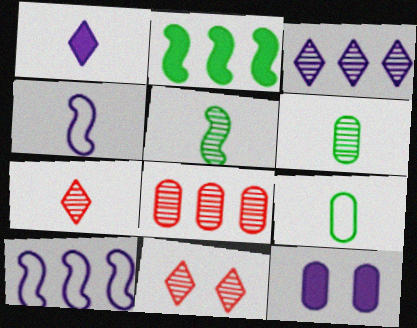[[3, 4, 12], 
[8, 9, 12]]